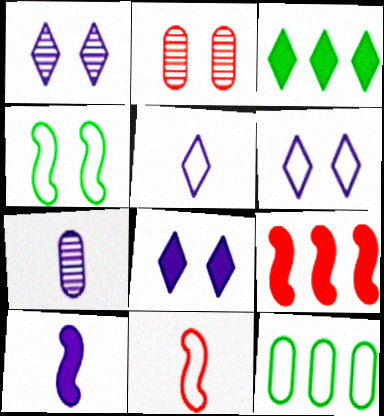[[1, 6, 8], 
[2, 4, 8], 
[5, 7, 10], 
[6, 11, 12]]